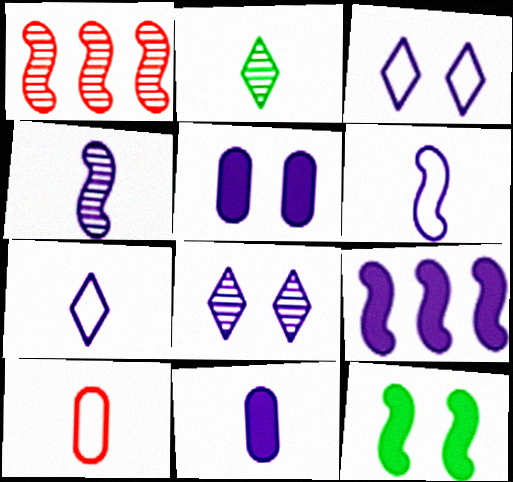[[1, 6, 12], 
[4, 7, 11]]